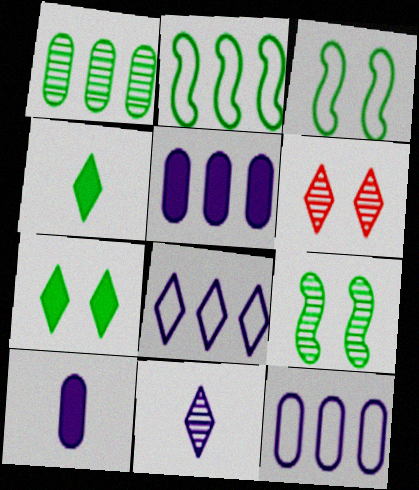[[1, 3, 4], 
[2, 6, 10], 
[4, 6, 8]]